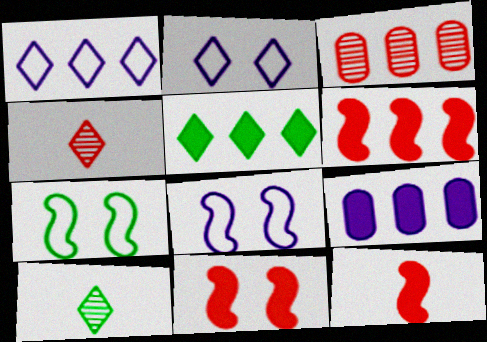[[2, 4, 5], 
[4, 7, 9], 
[5, 6, 9], 
[6, 11, 12]]